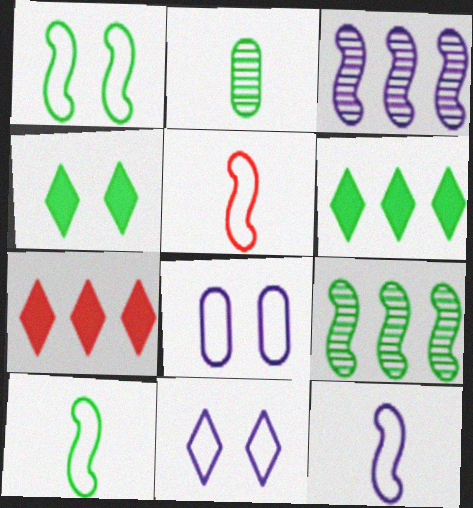[[1, 2, 6], 
[5, 10, 12]]